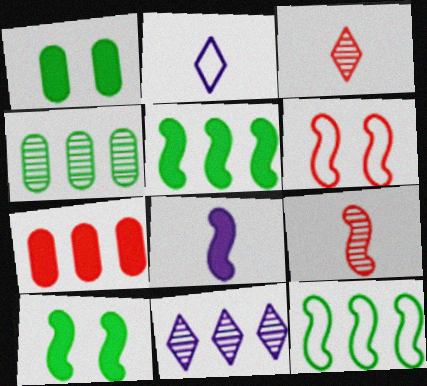[[3, 6, 7], 
[7, 11, 12]]